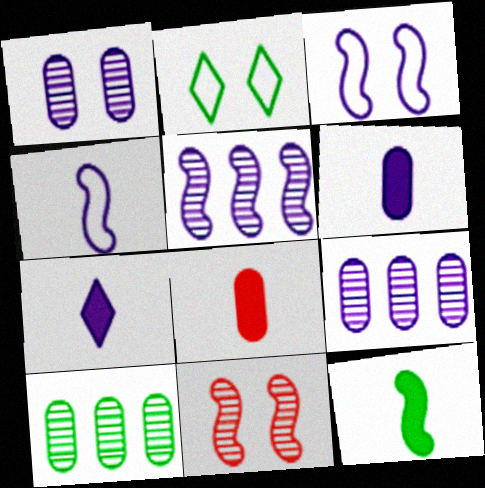[[2, 5, 8], 
[2, 10, 12], 
[3, 7, 9], 
[7, 8, 12]]